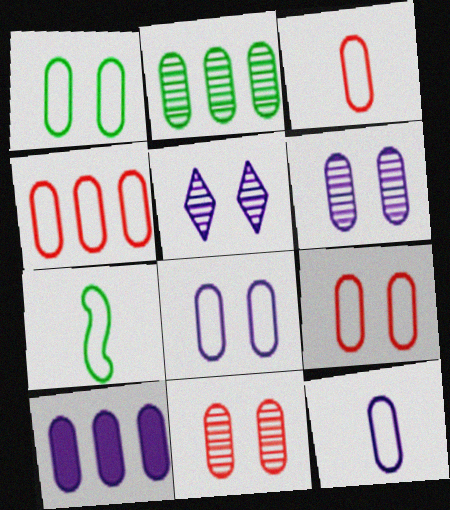[[1, 4, 12], 
[1, 8, 9], 
[2, 4, 10], 
[3, 4, 9], 
[6, 10, 12]]